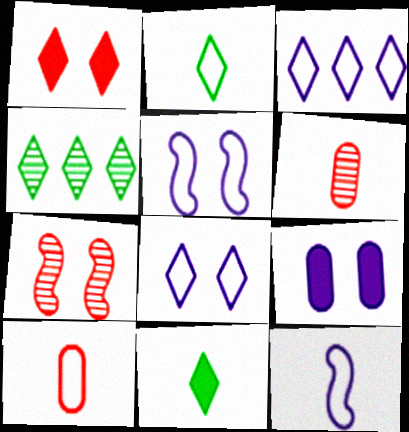[[2, 10, 12], 
[6, 11, 12]]